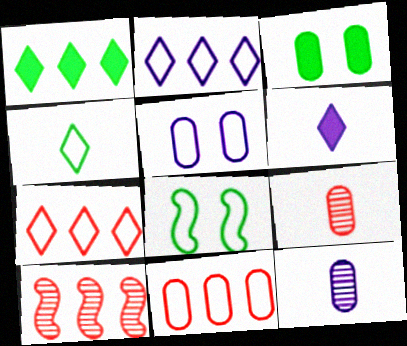[[3, 11, 12]]